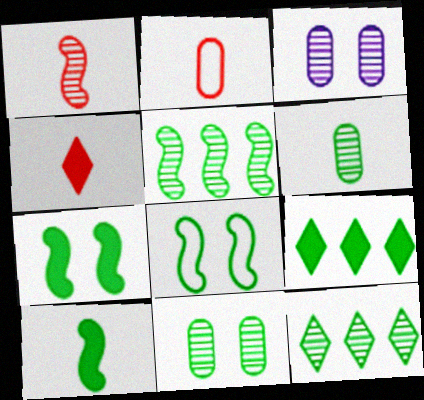[[1, 2, 4], 
[1, 3, 12], 
[5, 8, 10], 
[6, 8, 9]]